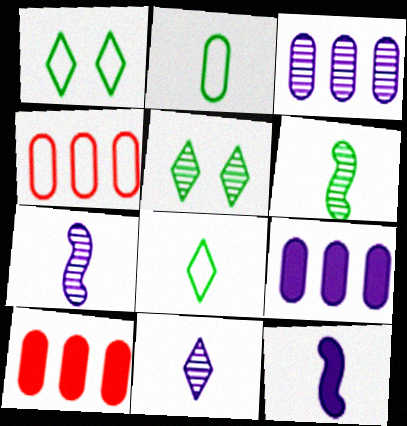[[1, 7, 10], 
[4, 5, 12]]